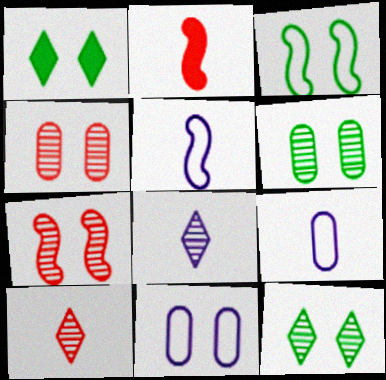[[1, 3, 6], 
[1, 7, 11]]